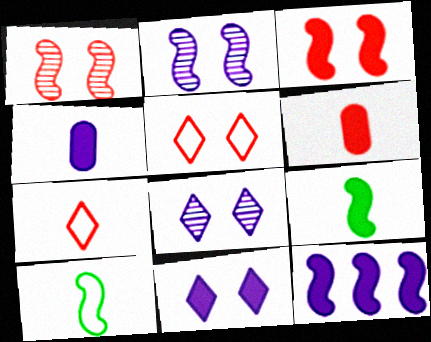[[1, 10, 12], 
[3, 9, 12], 
[4, 11, 12]]